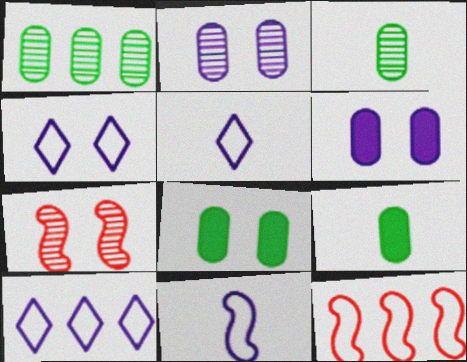[[4, 5, 10], 
[4, 7, 8], 
[7, 9, 10]]